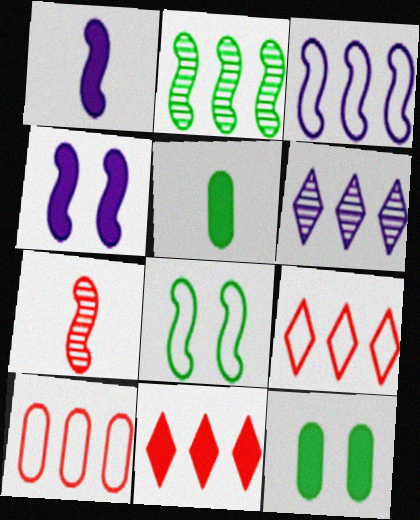[[1, 11, 12], 
[4, 5, 11]]